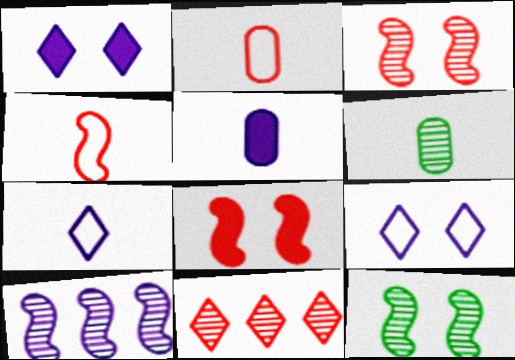[[2, 5, 6], 
[2, 8, 11], 
[5, 9, 10]]